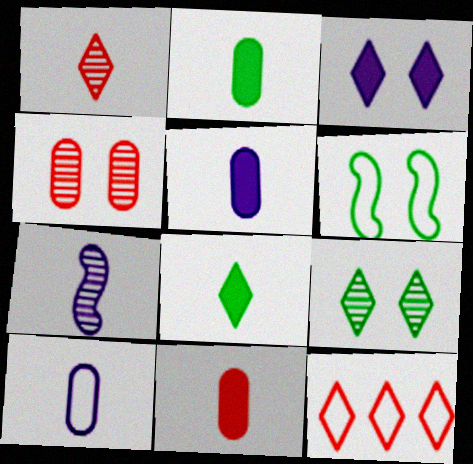[[2, 5, 11], 
[3, 4, 6], 
[6, 10, 12]]